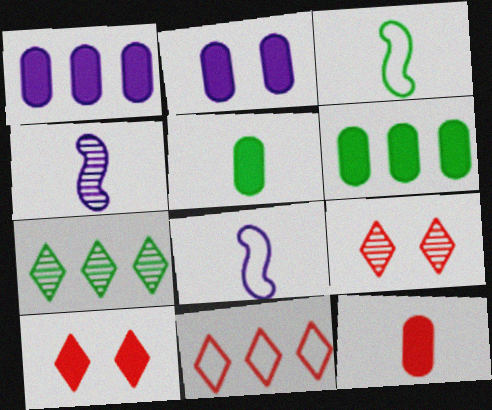[[1, 3, 9], 
[2, 6, 12], 
[6, 8, 9]]